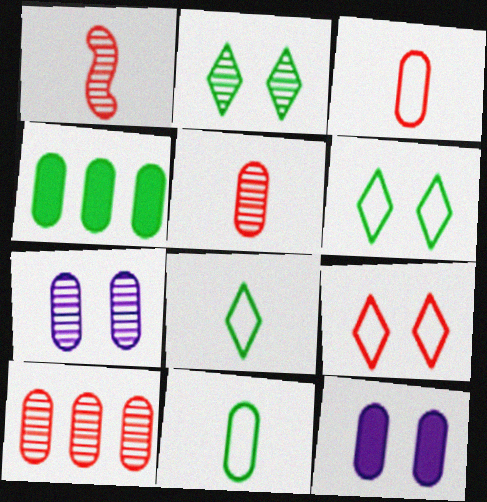[[3, 4, 7], 
[10, 11, 12]]